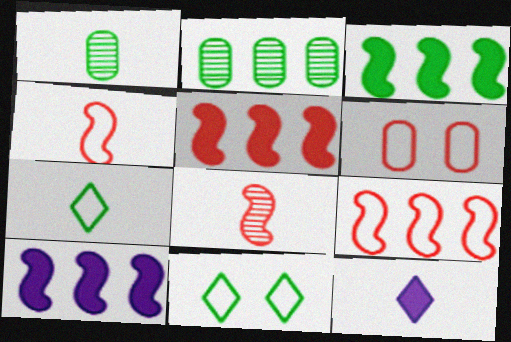[[1, 3, 11], 
[1, 4, 12], 
[3, 5, 10]]